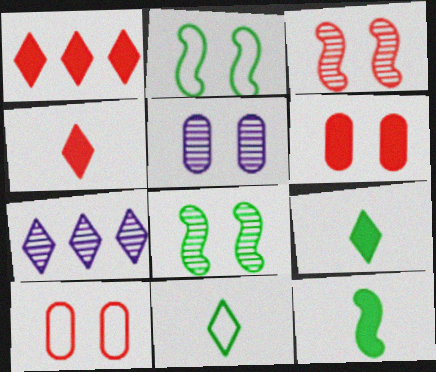[[7, 10, 12]]